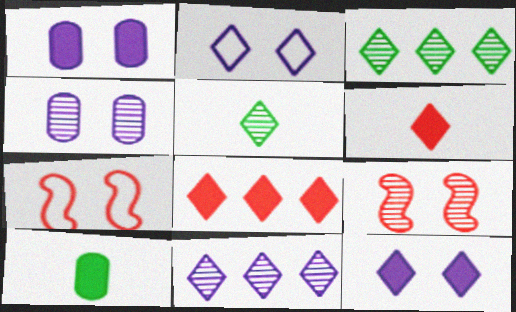[[2, 3, 6], 
[2, 5, 8], 
[7, 10, 11]]